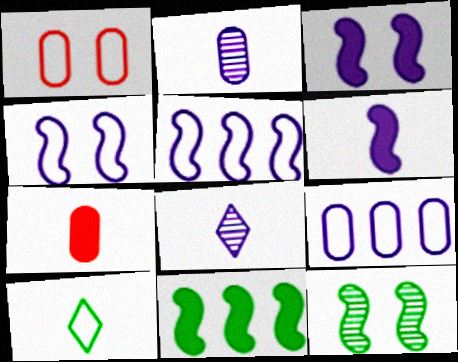[[1, 5, 10], 
[1, 8, 11], 
[3, 8, 9]]